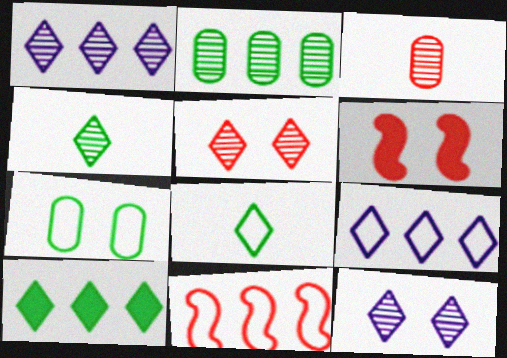[[1, 4, 5], 
[6, 7, 12]]